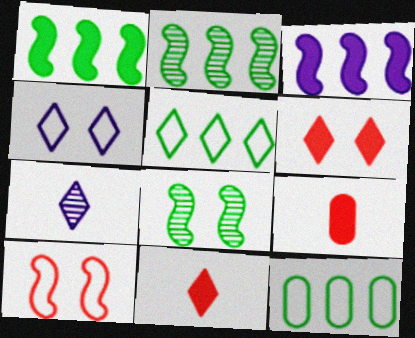[[2, 4, 9], 
[5, 6, 7]]